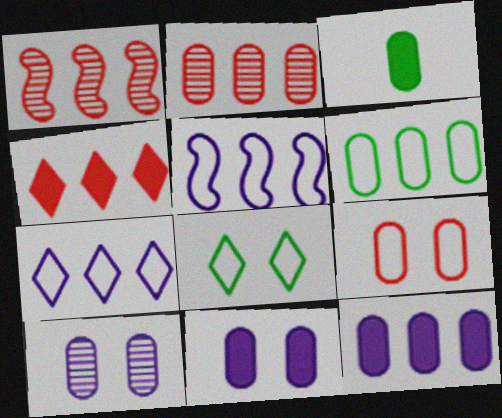[[2, 6, 12]]